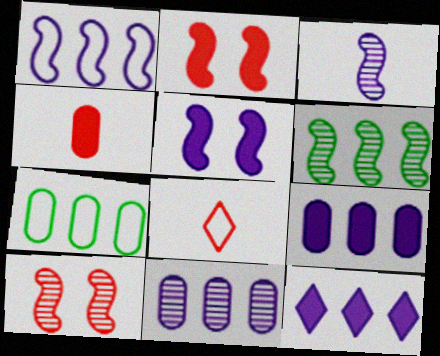[[1, 3, 5], 
[1, 11, 12], 
[3, 6, 10]]